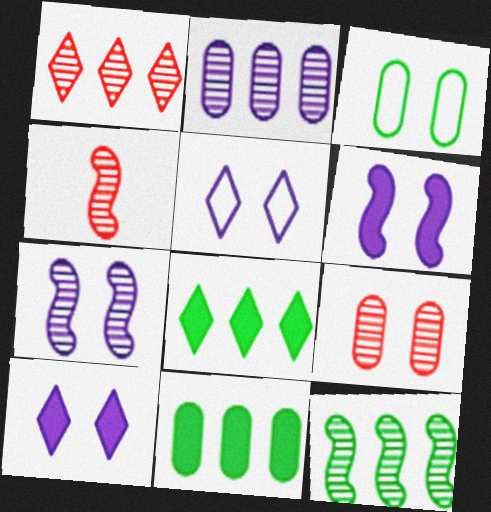[[1, 2, 12], 
[1, 4, 9], 
[4, 5, 11], 
[4, 7, 12]]